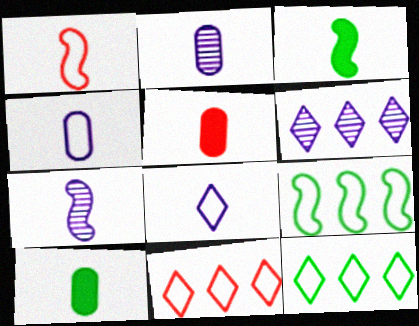[[1, 3, 7]]